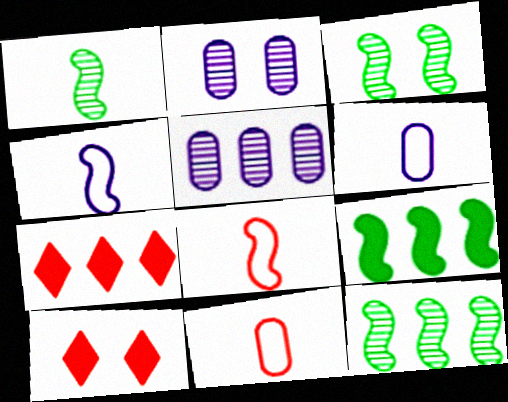[[1, 3, 12], 
[3, 6, 7], 
[6, 10, 12]]